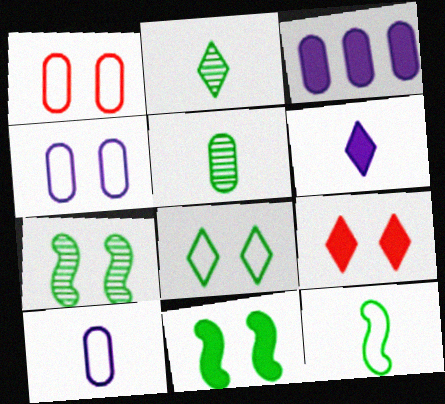[[1, 3, 5], 
[4, 7, 9]]